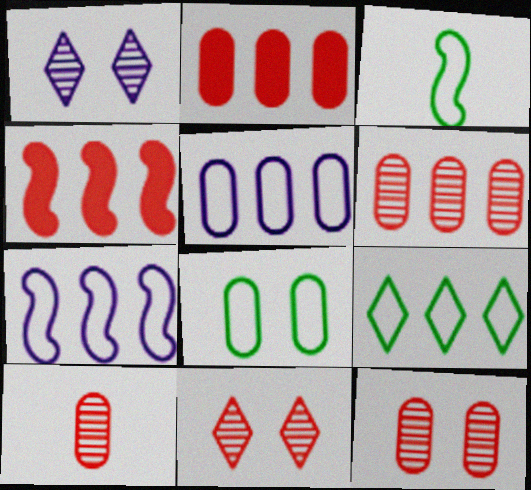[[1, 2, 3], 
[3, 8, 9], 
[6, 10, 12]]